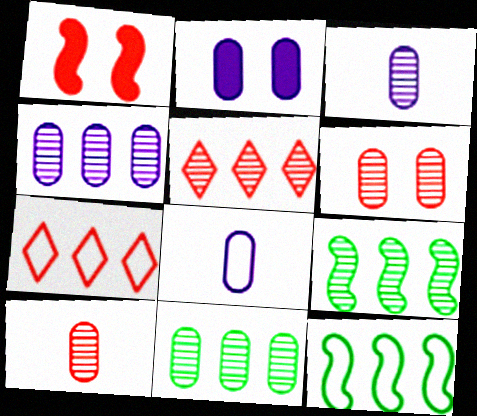[[1, 7, 10], 
[2, 4, 8], 
[3, 6, 11], 
[4, 5, 9]]